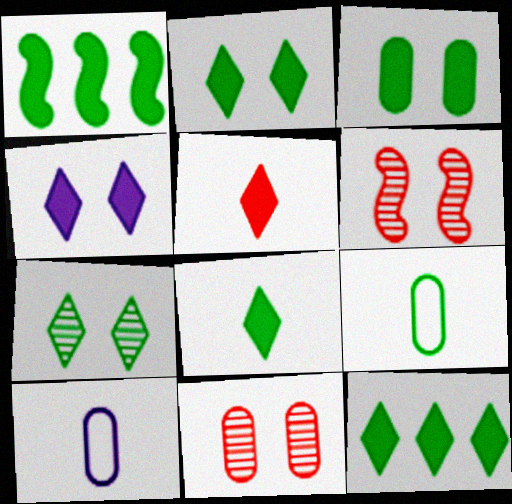[[1, 3, 8], 
[1, 7, 9], 
[2, 8, 12], 
[4, 5, 12], 
[6, 10, 12]]